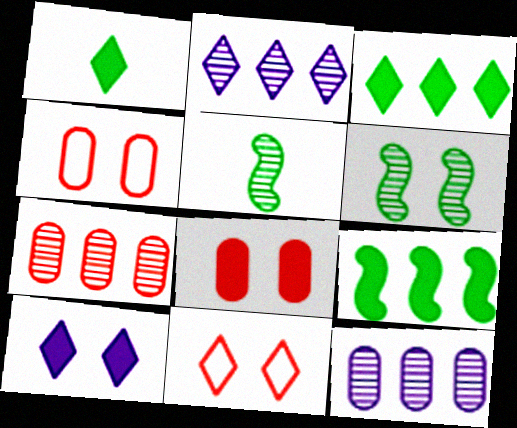[[1, 2, 11], 
[4, 6, 10]]